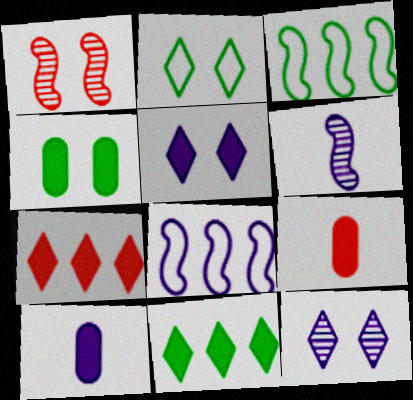[[3, 9, 12], 
[8, 10, 12]]